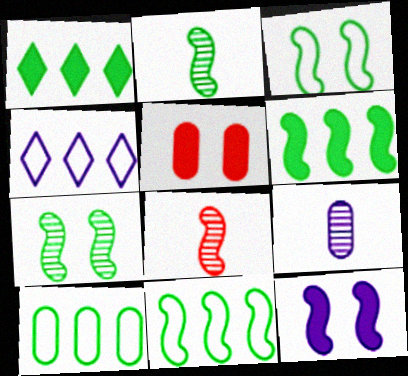[[2, 3, 6], 
[2, 4, 5], 
[4, 9, 12], 
[5, 9, 10], 
[8, 11, 12]]